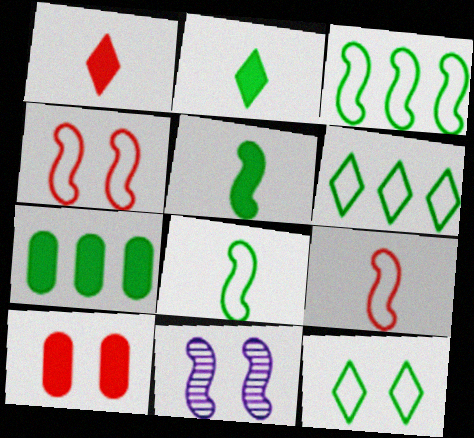[[10, 11, 12]]